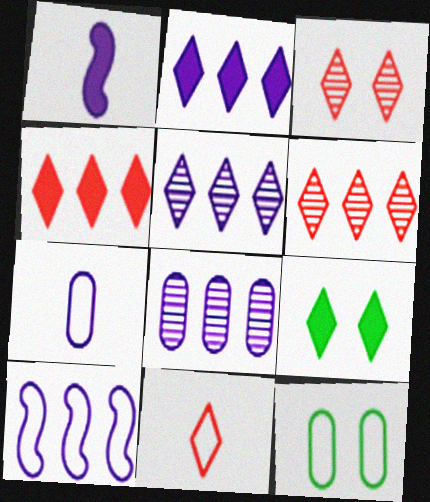[[1, 6, 12], 
[2, 8, 10], 
[3, 4, 11], 
[5, 9, 11], 
[10, 11, 12]]